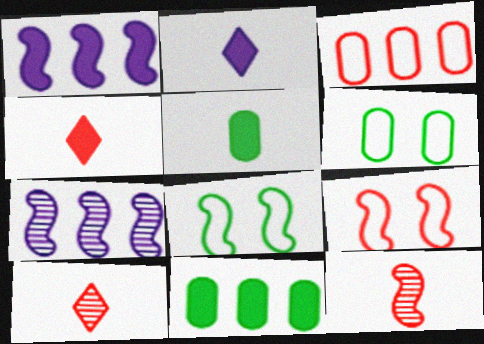[[1, 6, 10], 
[1, 8, 12], 
[4, 6, 7]]